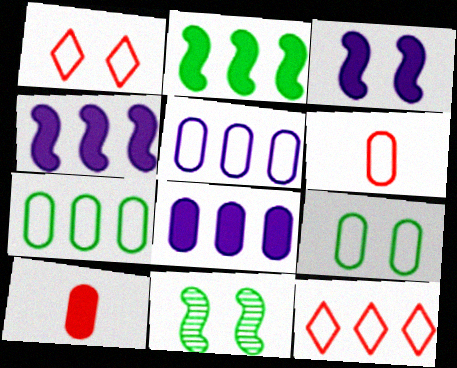[[5, 6, 9]]